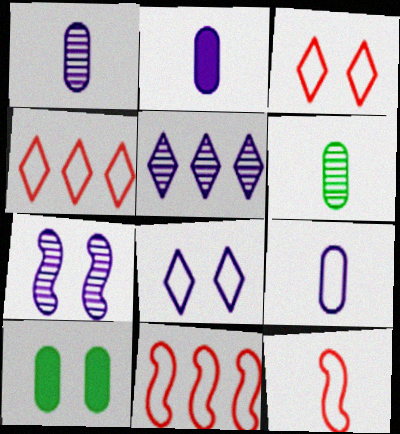[[1, 2, 9], 
[1, 5, 7], 
[3, 7, 10], 
[5, 10, 12]]